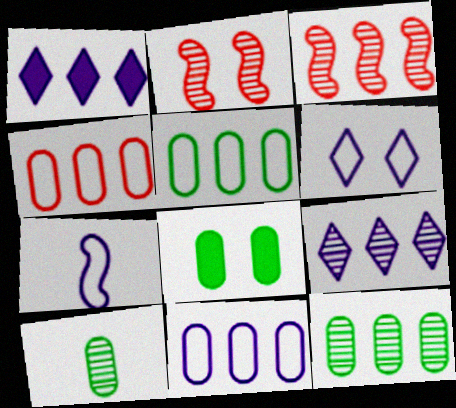[[1, 3, 5], 
[2, 6, 8], 
[2, 9, 10], 
[3, 9, 12], 
[4, 5, 11], 
[5, 8, 10], 
[6, 7, 11]]